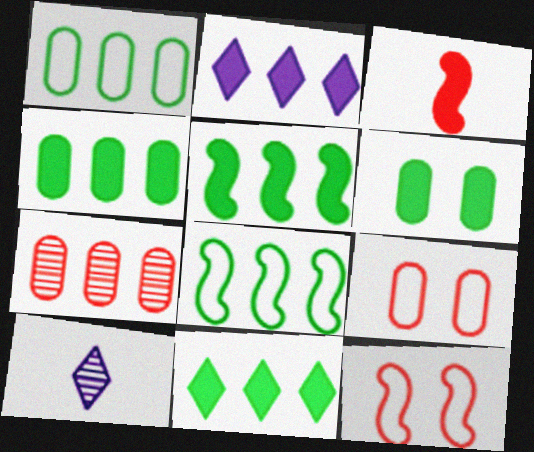[[2, 3, 6], 
[2, 7, 8], 
[4, 5, 11], 
[4, 10, 12], 
[5, 9, 10]]